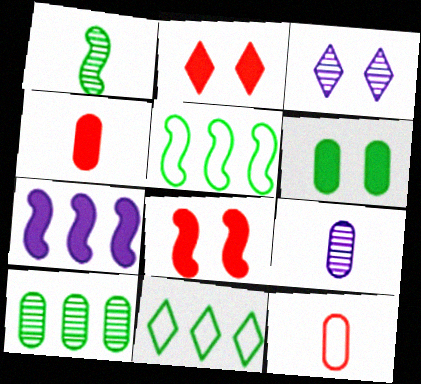[[1, 6, 11], 
[2, 5, 9], 
[3, 4, 5], 
[8, 9, 11]]